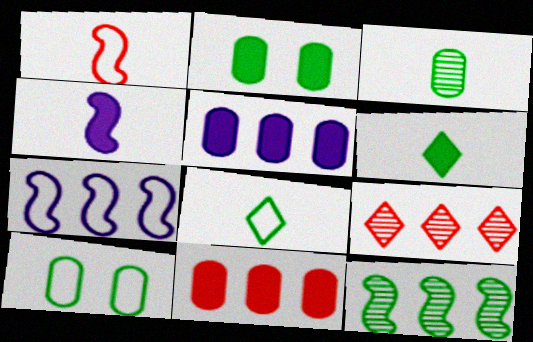[[2, 8, 12], 
[4, 9, 10], 
[6, 10, 12]]